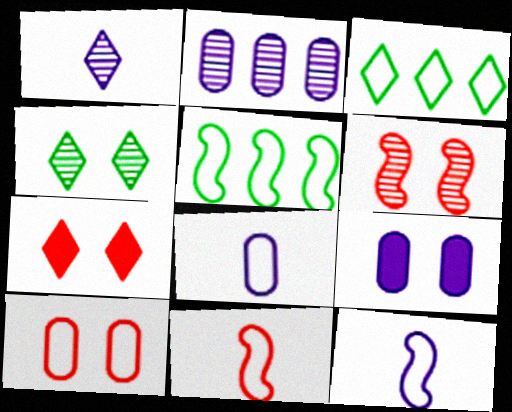[[1, 3, 7], 
[2, 8, 9], 
[3, 10, 12], 
[6, 7, 10]]